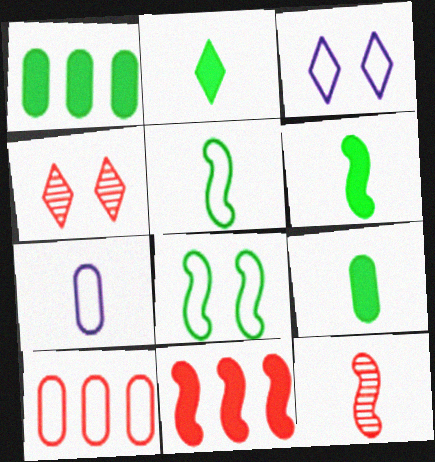[[1, 3, 12], 
[2, 6, 9], 
[2, 7, 12], 
[3, 5, 10]]